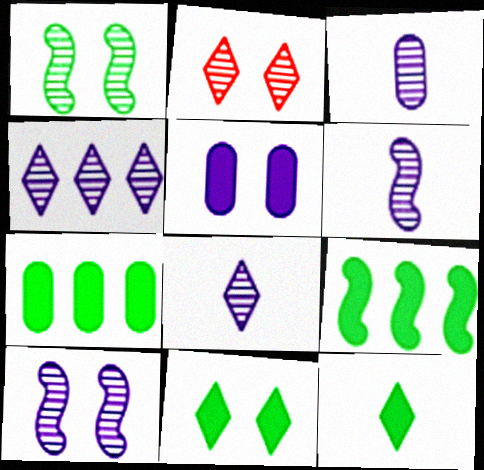[[3, 4, 10], 
[3, 6, 8]]